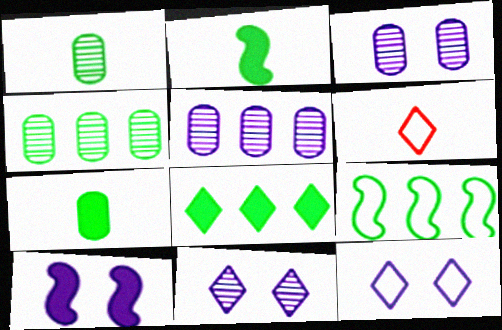[[3, 10, 12], 
[4, 6, 10], 
[4, 8, 9], 
[6, 8, 11]]